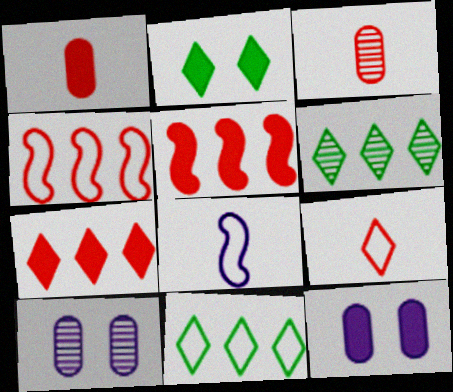[]